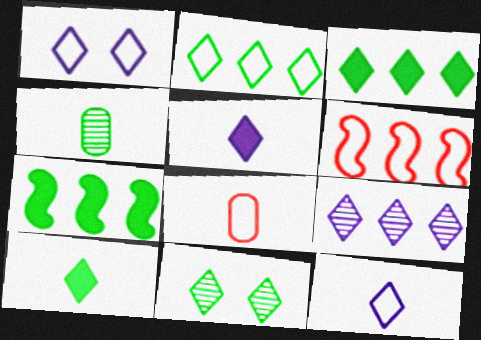[[1, 5, 9], 
[2, 10, 11]]